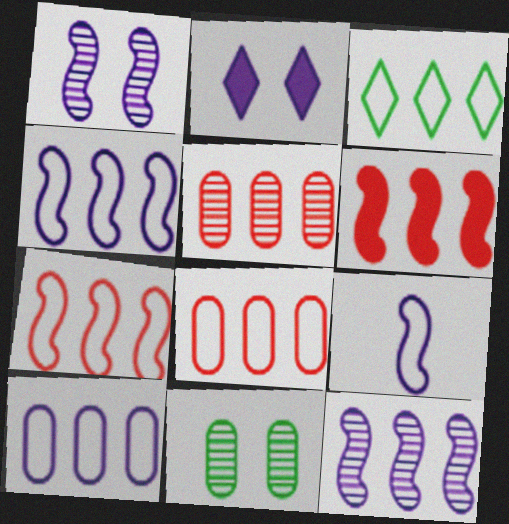[[3, 4, 8], 
[3, 7, 10]]